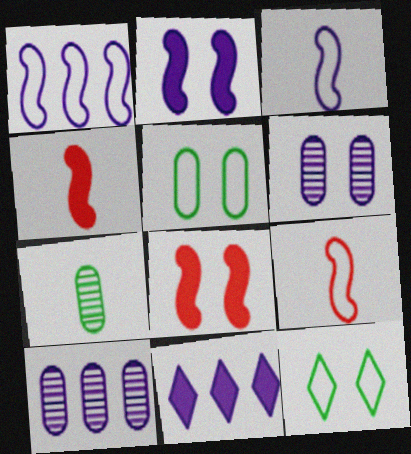[[1, 10, 11], 
[3, 6, 11], 
[4, 10, 12], 
[6, 8, 12]]